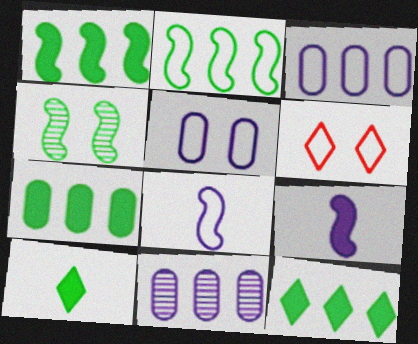[[1, 7, 12]]